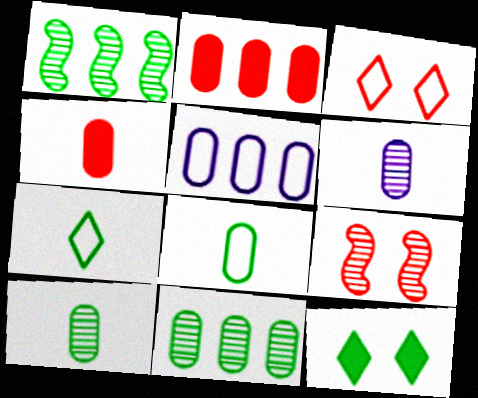[[1, 8, 12], 
[2, 5, 11], 
[4, 6, 8]]